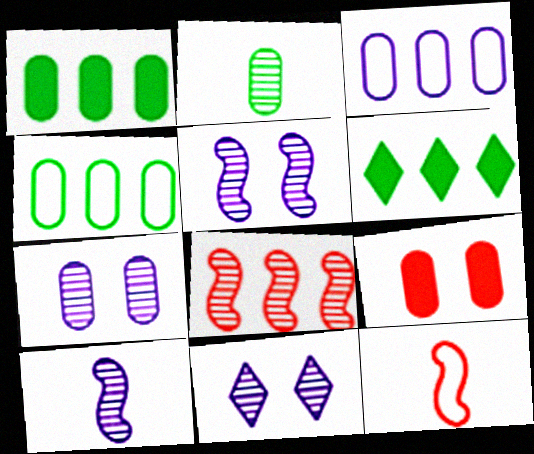[[1, 11, 12], 
[2, 3, 9], 
[2, 8, 11], 
[3, 6, 8], 
[5, 7, 11], 
[6, 7, 12]]